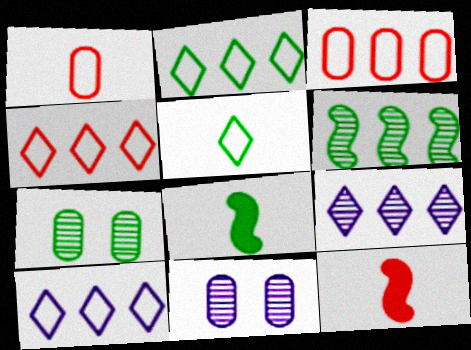[[2, 4, 10], 
[2, 7, 8], 
[2, 11, 12], 
[4, 8, 11], 
[7, 10, 12]]